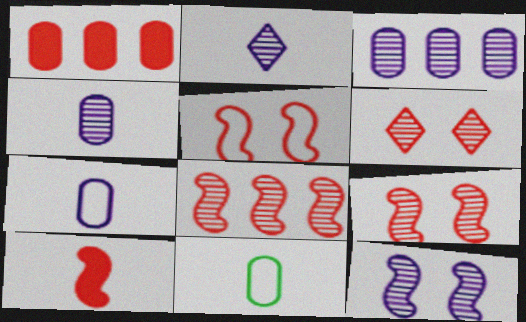[[2, 3, 12], 
[2, 10, 11], 
[5, 8, 10]]